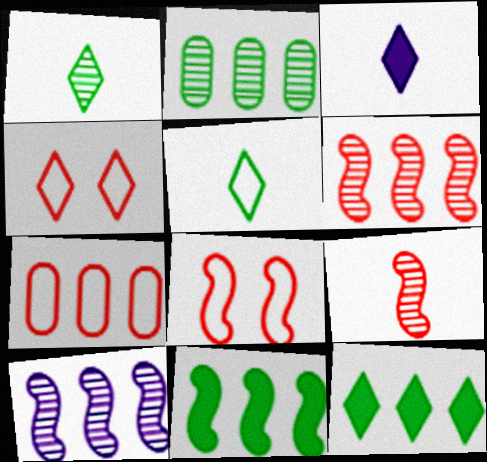[[2, 3, 8], 
[7, 10, 12]]